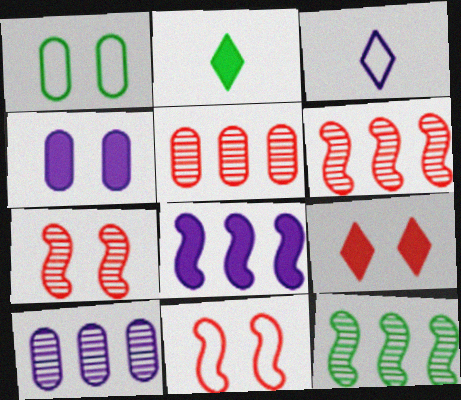[[1, 2, 12], 
[2, 10, 11]]